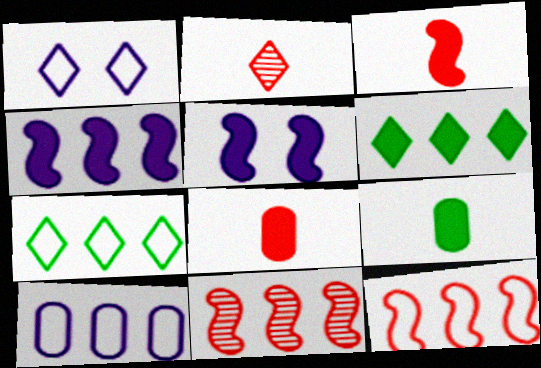[[1, 2, 6], 
[1, 9, 11], 
[5, 6, 8], 
[6, 10, 11], 
[7, 10, 12]]